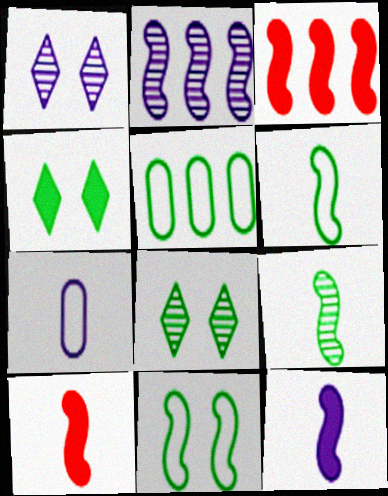[[1, 5, 10], 
[2, 10, 11], 
[3, 7, 8], 
[4, 5, 9]]